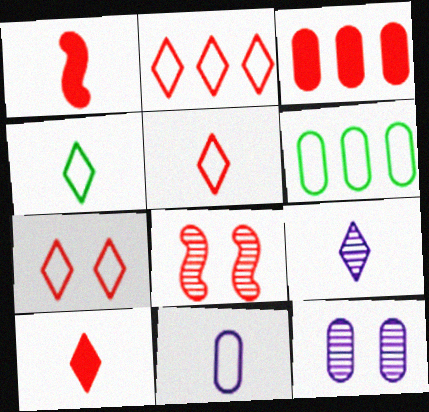[[2, 5, 7], 
[3, 5, 8], 
[4, 9, 10]]